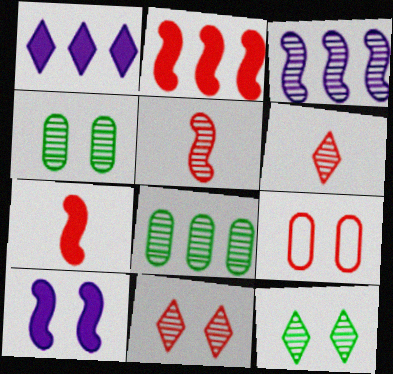[[2, 6, 9], 
[3, 4, 6], 
[9, 10, 12]]